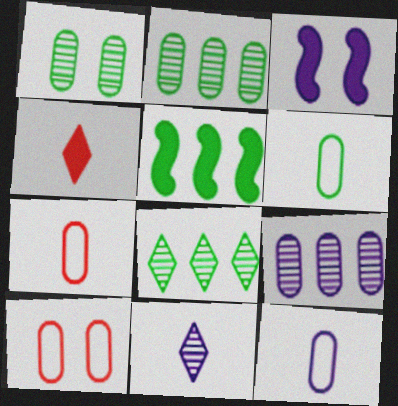[[3, 7, 8], 
[5, 10, 11], 
[6, 7, 12]]